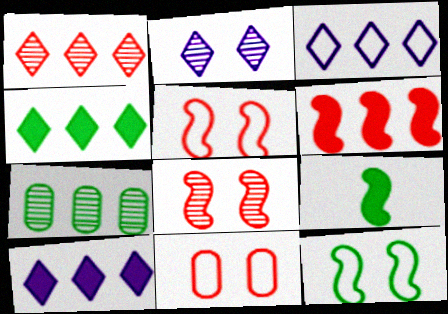[[1, 3, 4], 
[3, 6, 7]]